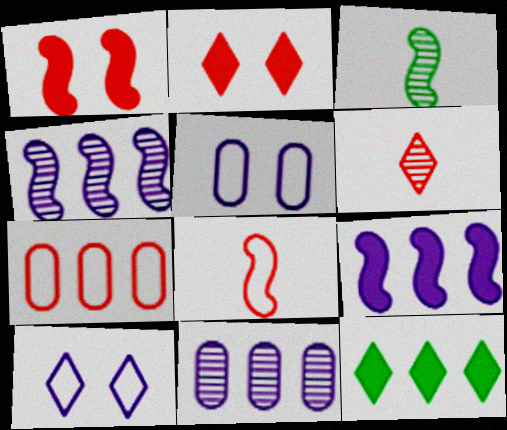[[1, 6, 7], 
[4, 7, 12], 
[6, 10, 12]]